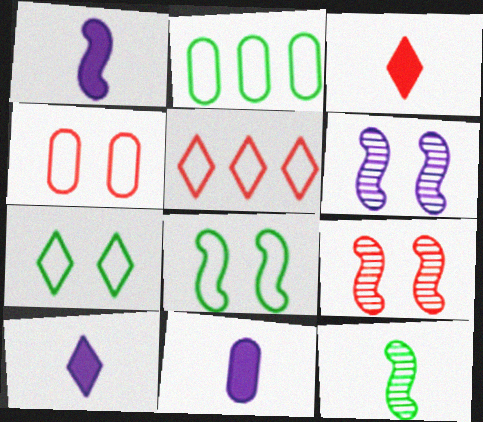[[1, 10, 11], 
[2, 3, 6], 
[2, 9, 10]]